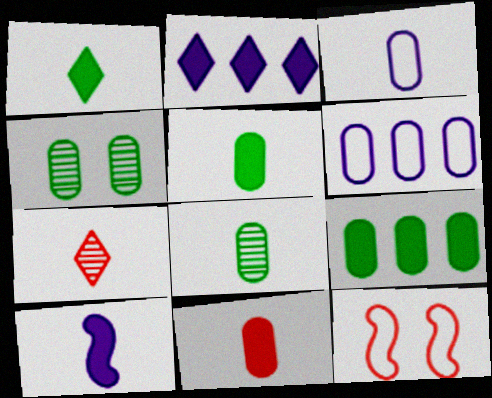[[1, 10, 11], 
[2, 8, 12], 
[3, 8, 11], 
[4, 6, 11]]